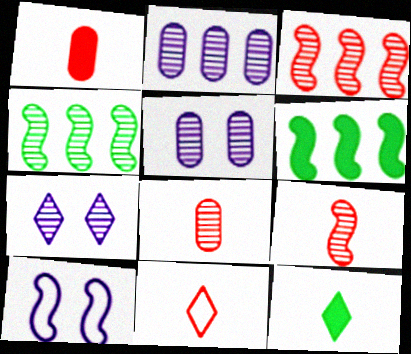[[1, 9, 11], 
[4, 7, 8], 
[5, 6, 11], 
[6, 9, 10]]